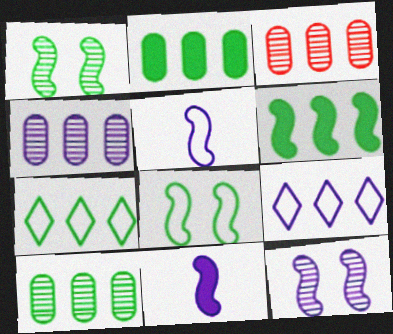[[3, 4, 10], 
[3, 6, 9], 
[6, 7, 10]]